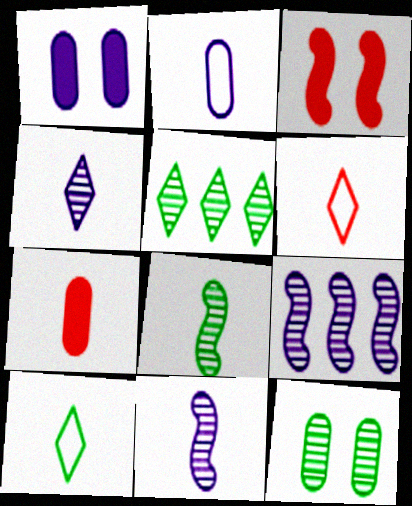[[2, 3, 5], 
[5, 8, 12], 
[7, 10, 11]]